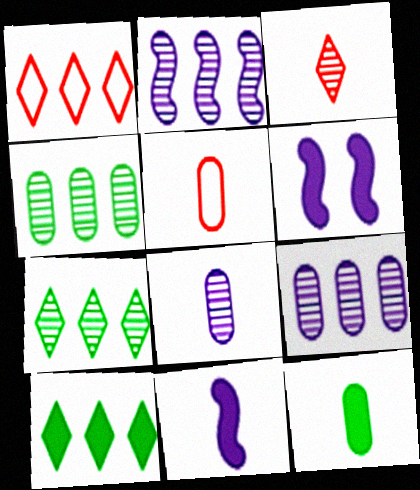[[5, 6, 7], 
[5, 8, 12]]